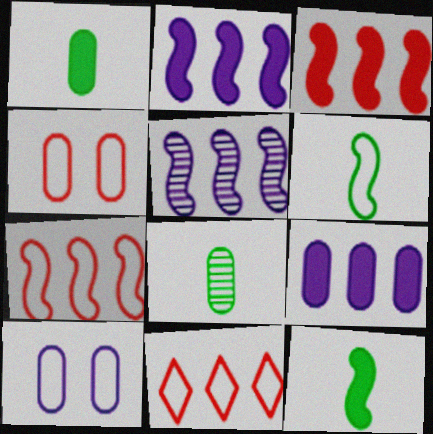[[4, 8, 9], 
[6, 10, 11]]